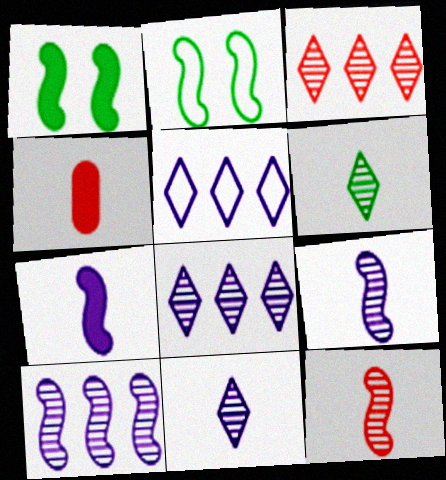[[2, 4, 8]]